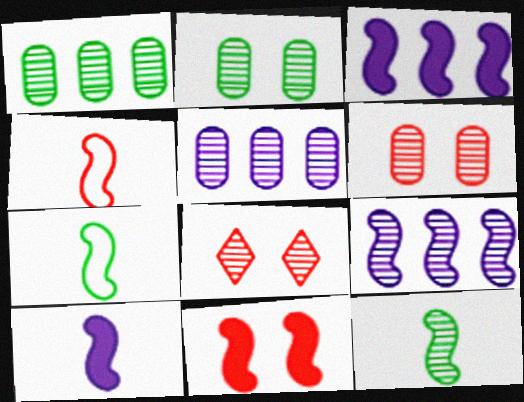[[4, 10, 12], 
[5, 8, 12], 
[7, 9, 11]]